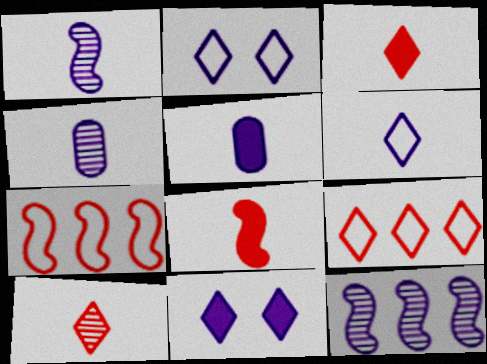[[1, 5, 6], 
[2, 5, 12]]